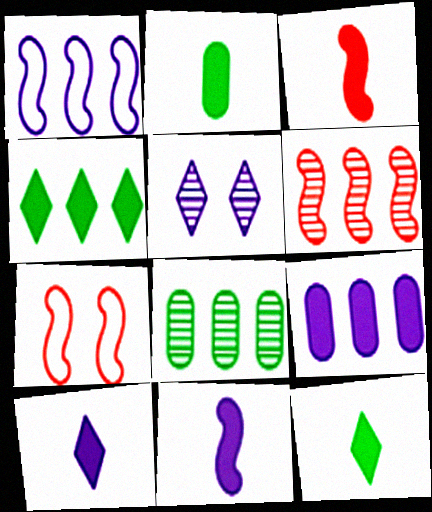[[2, 3, 10], 
[3, 6, 7], 
[7, 8, 10]]